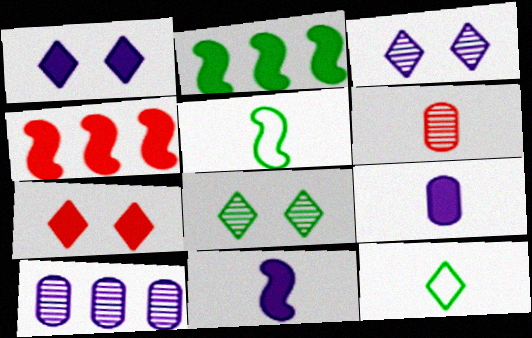[[2, 7, 9], 
[5, 7, 10], 
[6, 11, 12]]